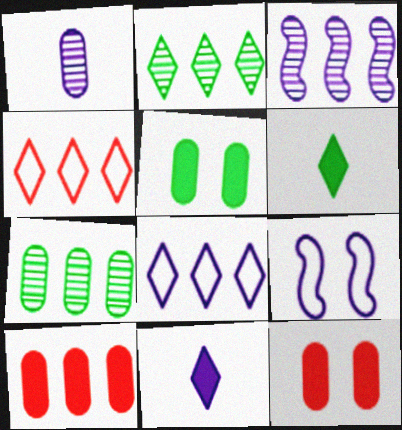[]